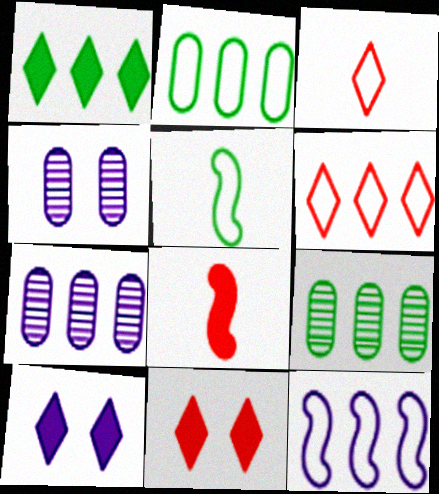[[2, 6, 12], 
[5, 7, 11]]